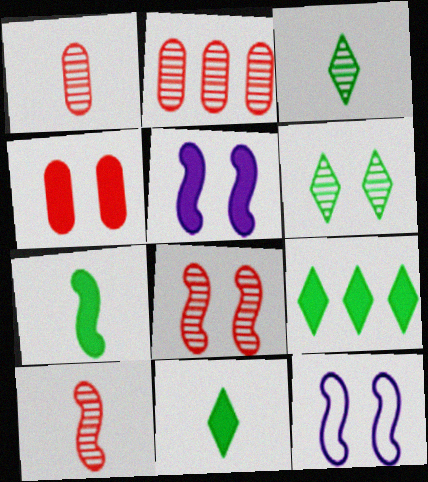[[1, 9, 12], 
[2, 11, 12], 
[4, 6, 12]]